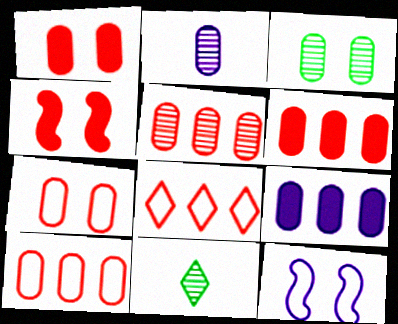[[2, 3, 5], 
[5, 6, 10], 
[6, 11, 12]]